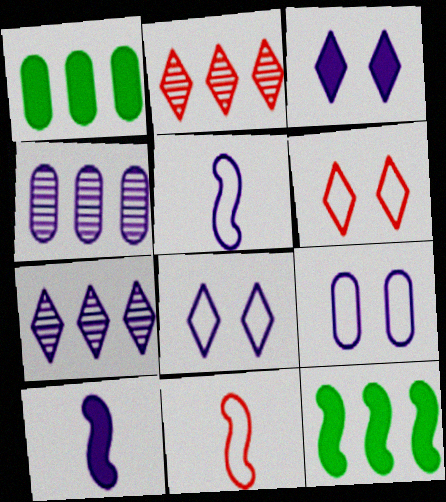[[3, 4, 5], 
[4, 8, 10], 
[7, 9, 10]]